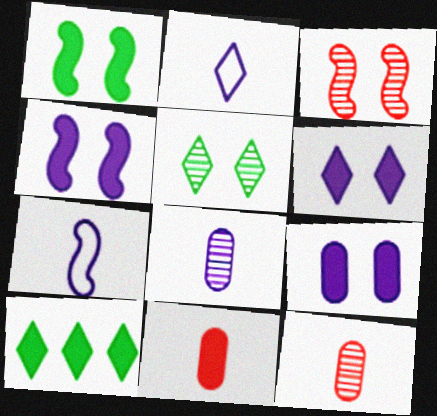[[4, 6, 9], 
[4, 10, 11]]